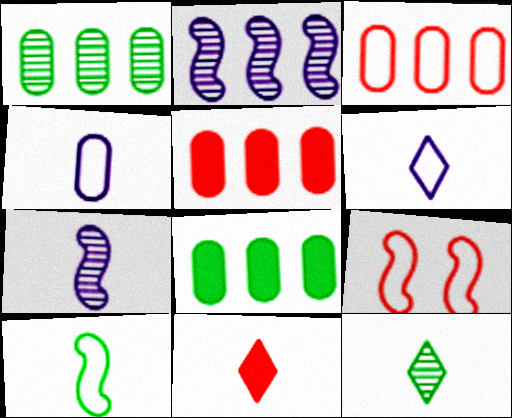[[6, 11, 12]]